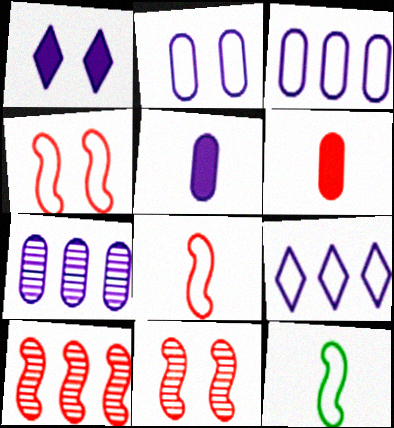[[2, 5, 7]]